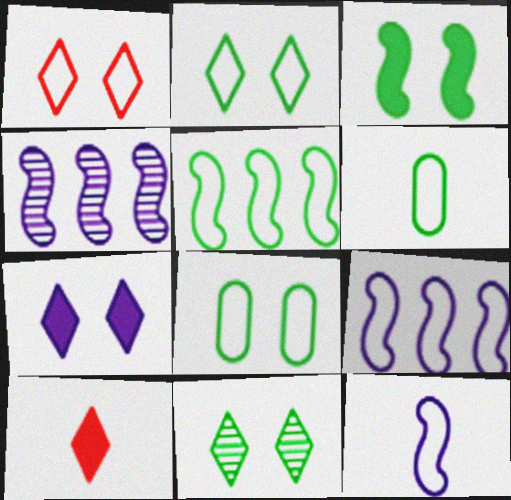[[1, 6, 9], 
[1, 7, 11], 
[2, 5, 6], 
[3, 8, 11], 
[4, 8, 10]]